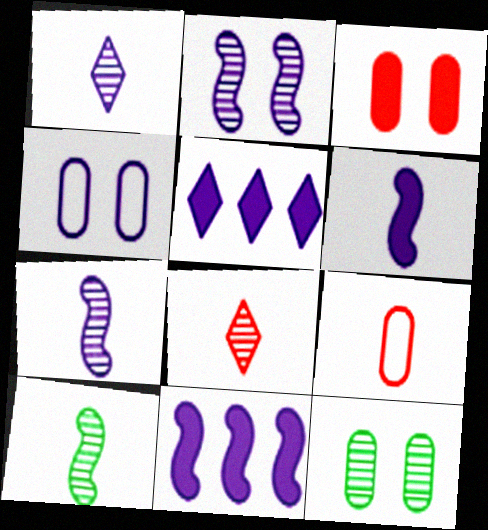[[1, 4, 11], 
[3, 4, 12], 
[4, 5, 7]]